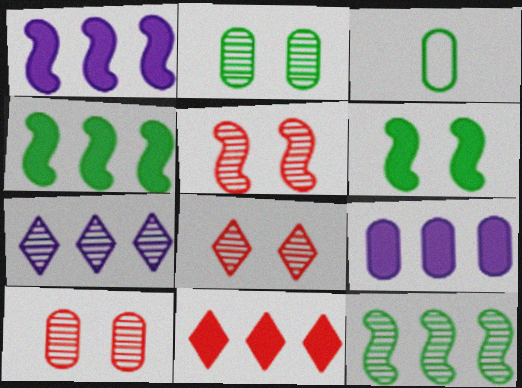[[1, 3, 8], 
[3, 9, 10], 
[4, 9, 11], 
[5, 8, 10]]